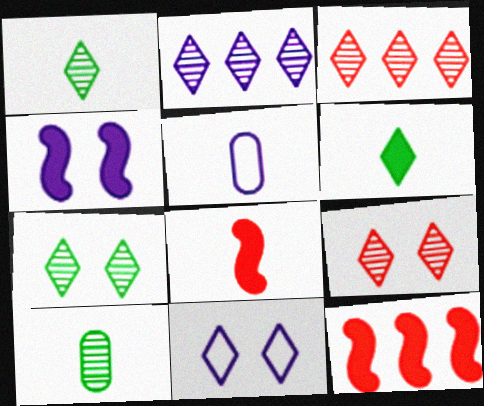[[1, 2, 9], 
[1, 5, 8], 
[2, 4, 5], 
[3, 6, 11], 
[5, 7, 12], 
[10, 11, 12]]